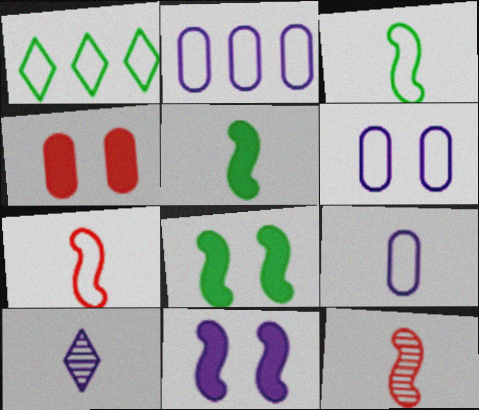[[1, 6, 7], 
[2, 6, 9], 
[2, 10, 11]]